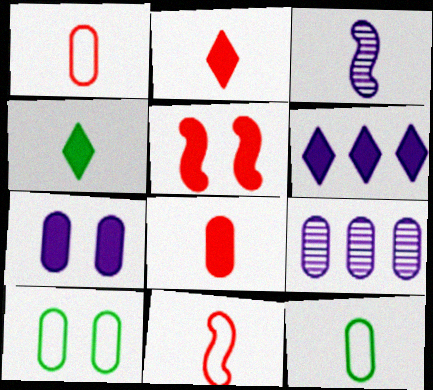[[1, 3, 4], 
[2, 3, 12], 
[8, 9, 10]]